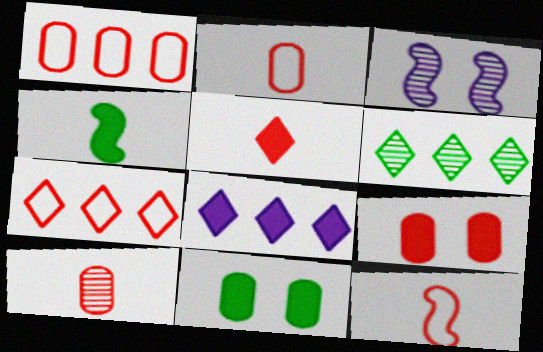[[1, 9, 10], 
[3, 6, 10], 
[4, 8, 9], 
[5, 10, 12], 
[6, 7, 8]]